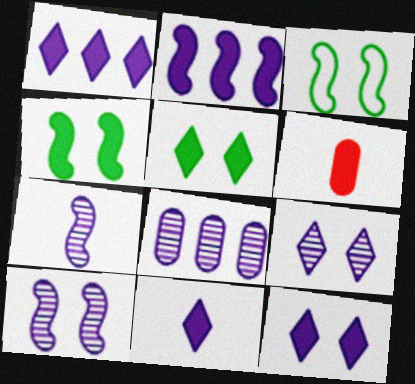[[1, 4, 6], 
[1, 11, 12], 
[2, 5, 6], 
[7, 8, 9]]